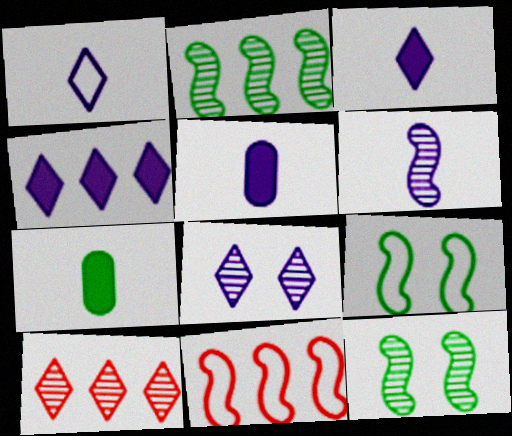[[1, 4, 8], 
[1, 5, 6], 
[5, 9, 10], 
[7, 8, 11]]